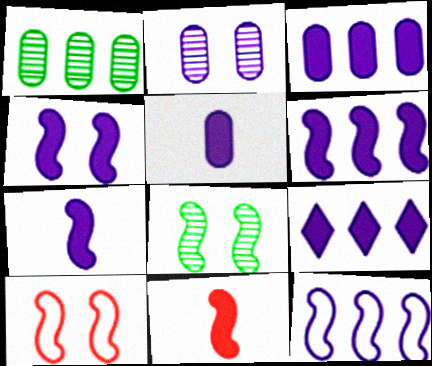[[3, 6, 9], 
[4, 5, 9], 
[4, 6, 7], 
[4, 8, 10], 
[8, 11, 12]]